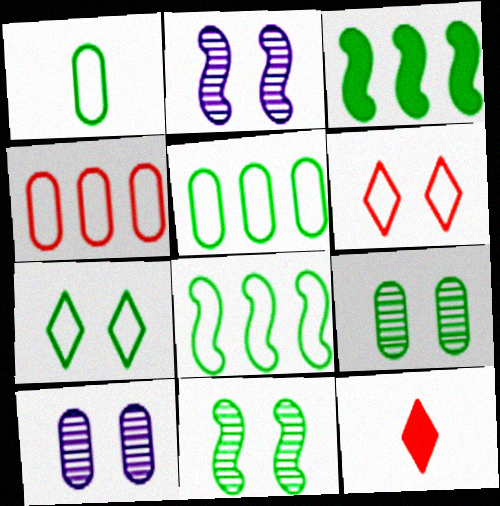[[1, 7, 8], 
[2, 5, 12], 
[8, 10, 12]]